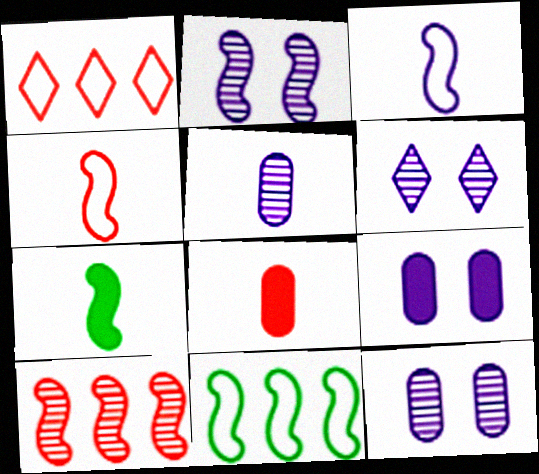[[1, 7, 12], 
[2, 6, 12], 
[6, 8, 11]]